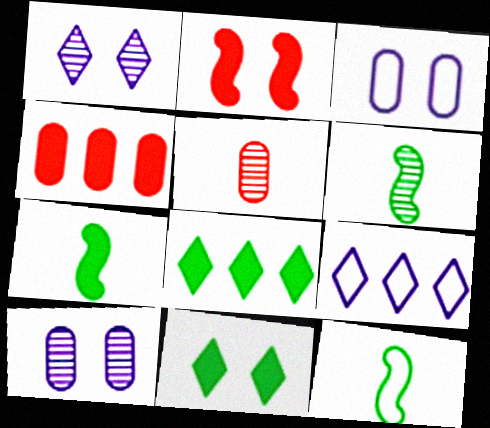[[1, 4, 12], 
[6, 7, 12]]